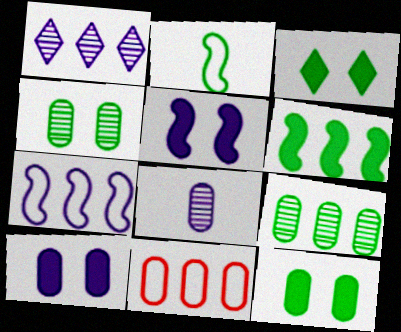[[1, 6, 11], 
[2, 3, 9], 
[8, 11, 12]]